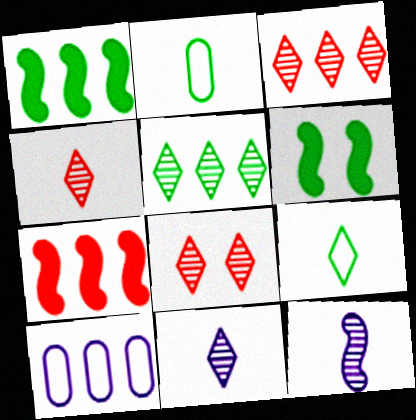[[1, 3, 10], 
[2, 5, 6], 
[3, 4, 8], 
[4, 6, 10], 
[5, 7, 10], 
[5, 8, 11]]